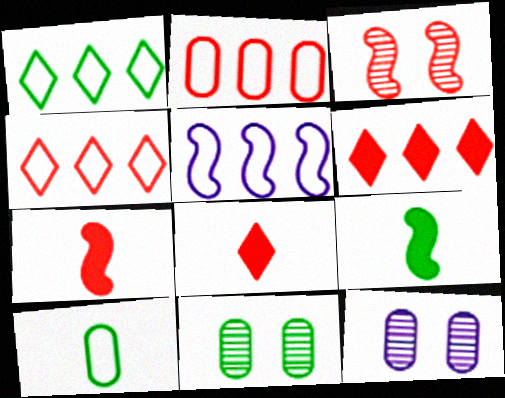[[1, 2, 5], 
[1, 7, 12], 
[1, 9, 11], 
[2, 3, 8], 
[3, 5, 9], 
[4, 9, 12], 
[5, 8, 11]]